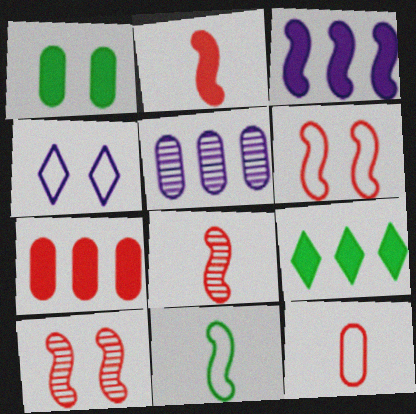[[1, 4, 10], 
[1, 5, 12], 
[3, 7, 9], 
[3, 10, 11]]